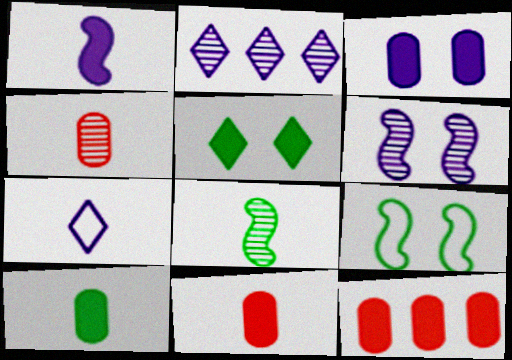[[1, 5, 12], 
[2, 9, 11], 
[3, 10, 12], 
[7, 8, 11]]